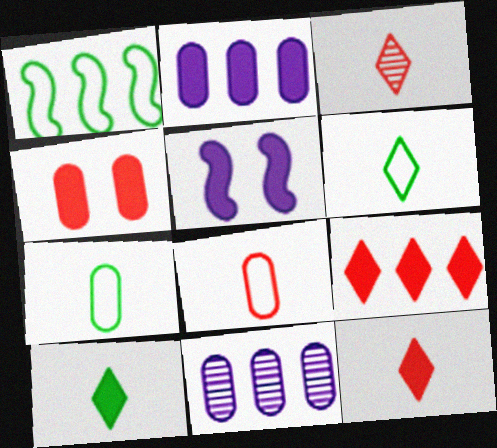[[1, 9, 11], 
[4, 7, 11]]